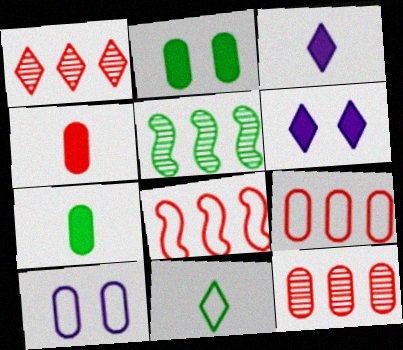[[1, 6, 11], 
[2, 5, 11], 
[7, 10, 12], 
[8, 10, 11]]